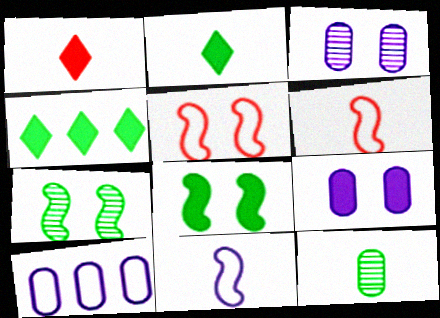[[1, 7, 10], 
[1, 11, 12], 
[3, 4, 6]]